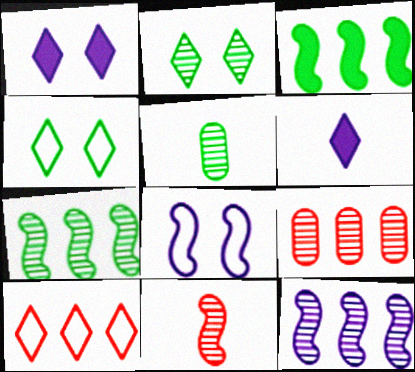[[2, 5, 7], 
[2, 6, 10], 
[3, 4, 5], 
[3, 8, 11]]